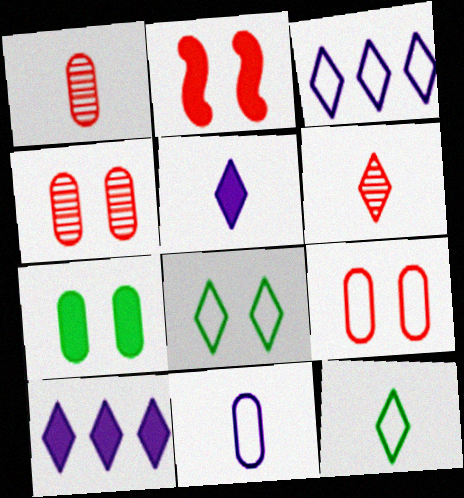[[5, 6, 12], 
[6, 8, 10]]